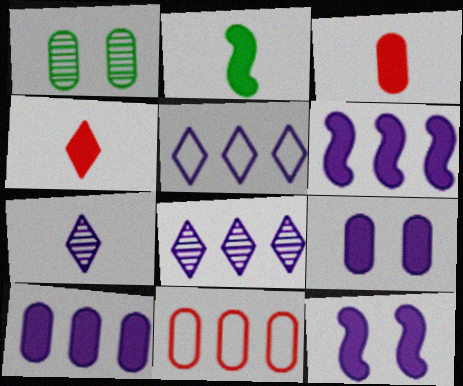[]